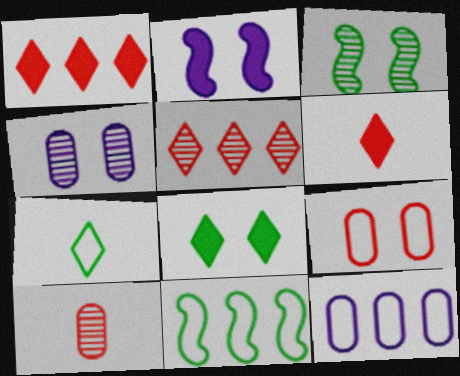[[3, 6, 12], 
[4, 6, 11]]